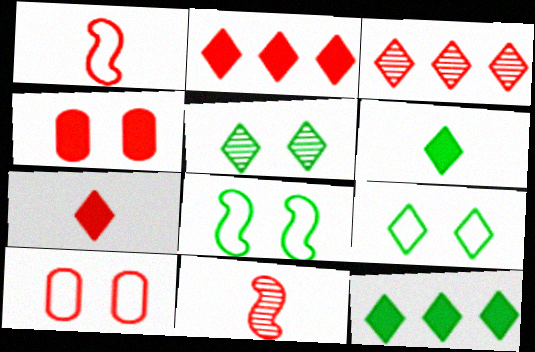[[1, 3, 4], 
[2, 10, 11]]